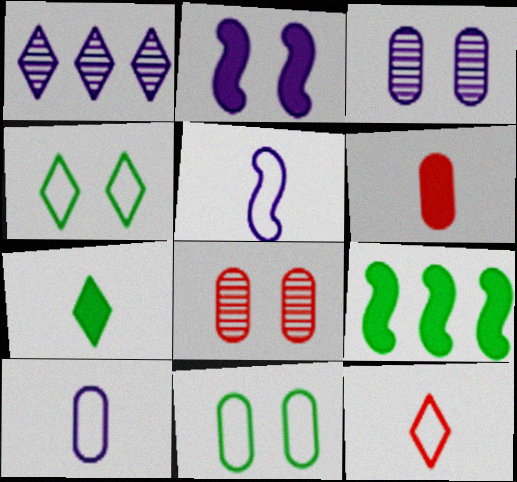[[1, 2, 10], 
[2, 4, 8], 
[3, 9, 12]]